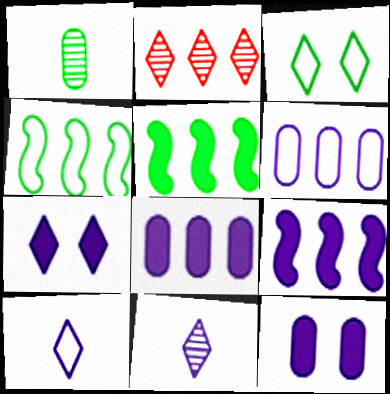[[1, 3, 5], 
[2, 4, 8], 
[2, 5, 6]]